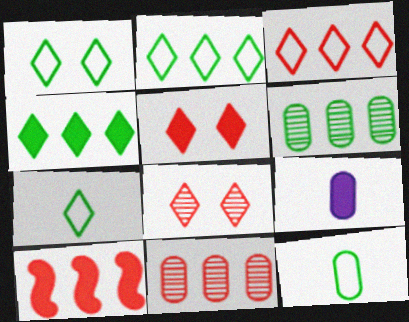[[1, 2, 7], 
[3, 10, 11]]